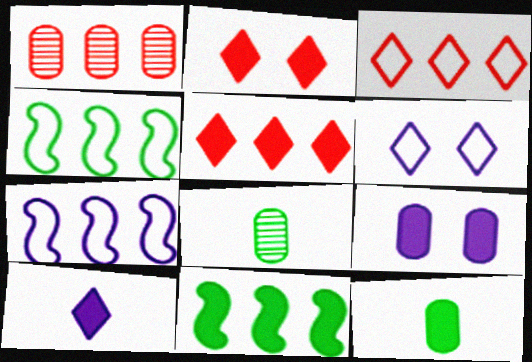[[2, 7, 8]]